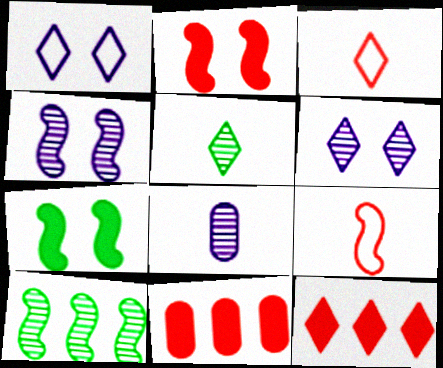[[1, 5, 12]]